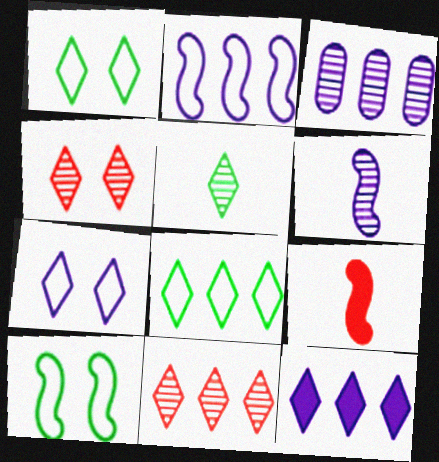[[1, 3, 9], 
[2, 3, 12], 
[8, 11, 12]]